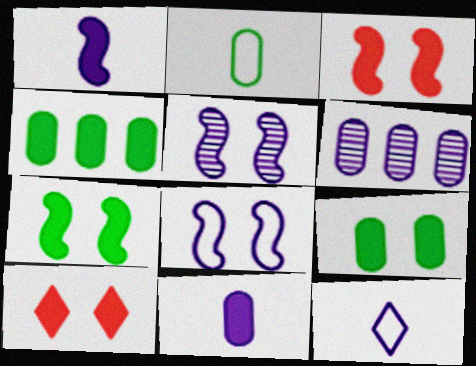[[1, 4, 10]]